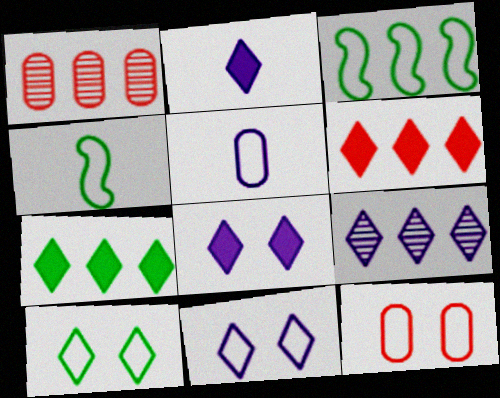[[1, 4, 8], 
[2, 9, 11]]